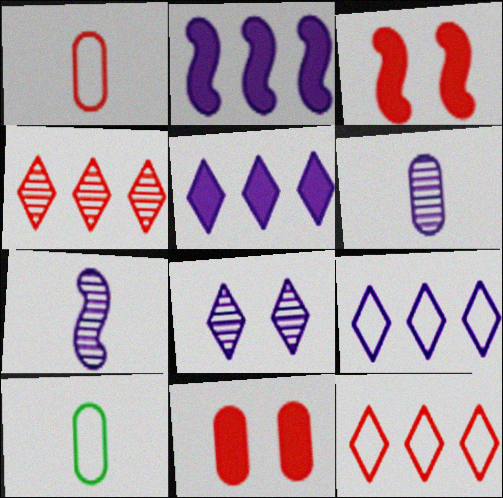[[1, 3, 4]]